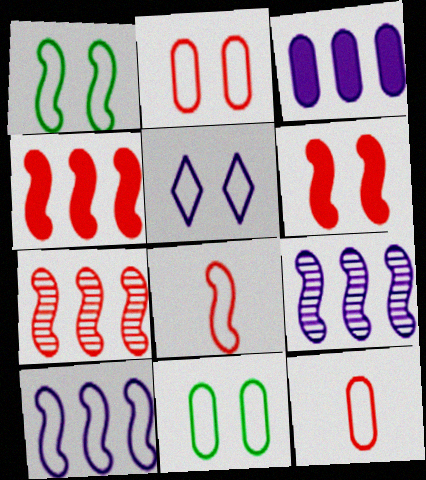[[1, 2, 5], 
[1, 8, 10], 
[6, 7, 8]]